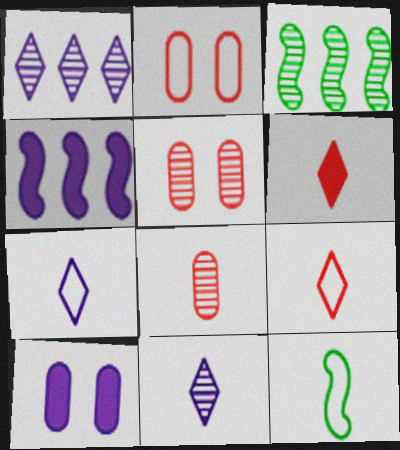[[3, 5, 11], 
[3, 9, 10]]